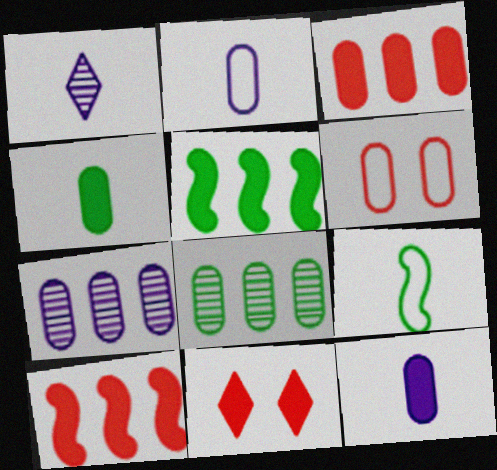[[1, 5, 6], 
[4, 6, 7], 
[5, 11, 12], 
[6, 8, 12], 
[7, 9, 11]]